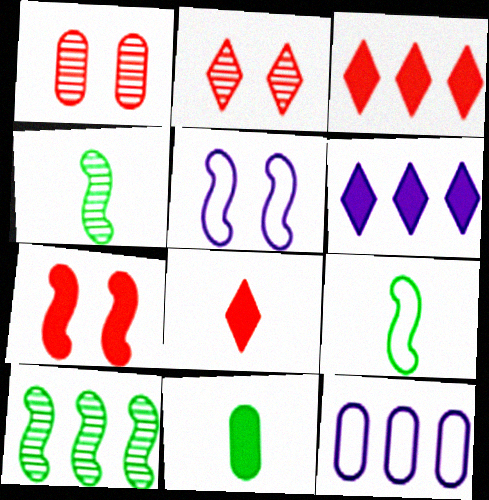[[1, 6, 9], 
[1, 11, 12], 
[3, 10, 12], 
[6, 7, 11]]